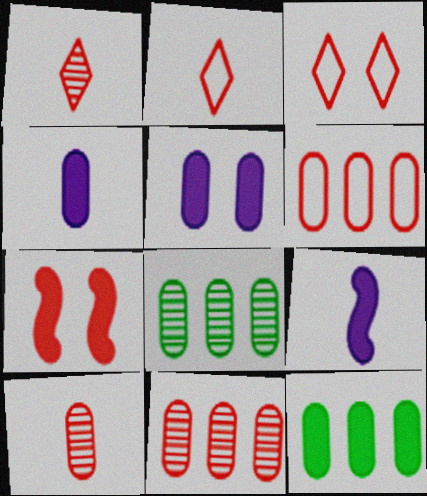[[1, 6, 7], 
[2, 7, 11], 
[3, 8, 9]]